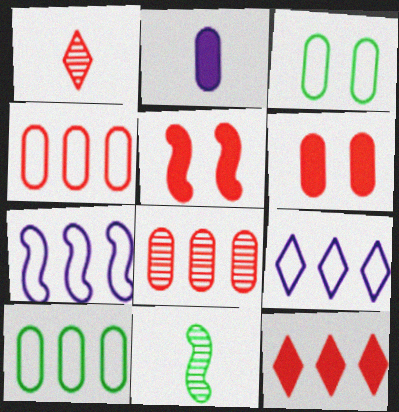[[1, 4, 5], 
[2, 3, 8], 
[5, 7, 11], 
[6, 9, 11]]